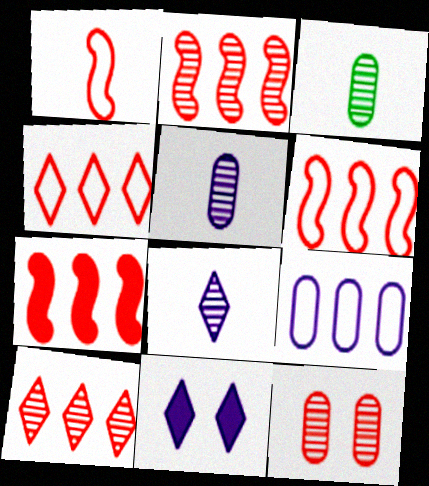[[2, 6, 7], 
[3, 6, 11]]